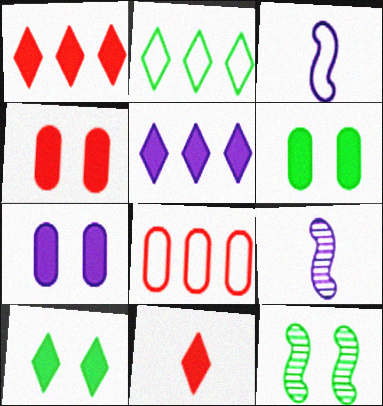[[2, 4, 9], 
[4, 6, 7], 
[5, 10, 11], 
[8, 9, 10]]